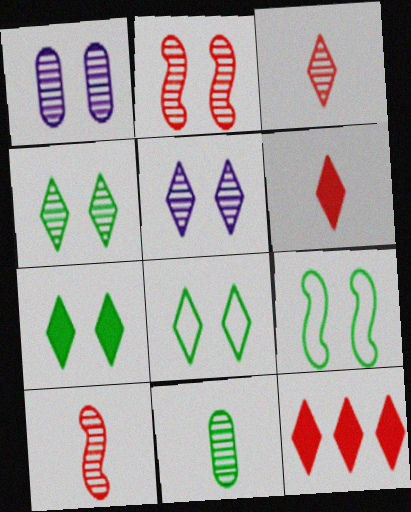[[1, 2, 4], 
[4, 7, 8]]